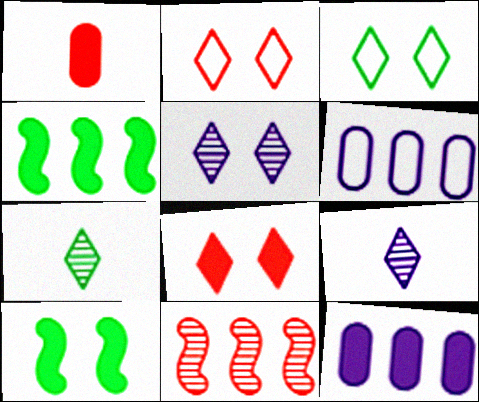[[1, 2, 11], 
[3, 5, 8]]